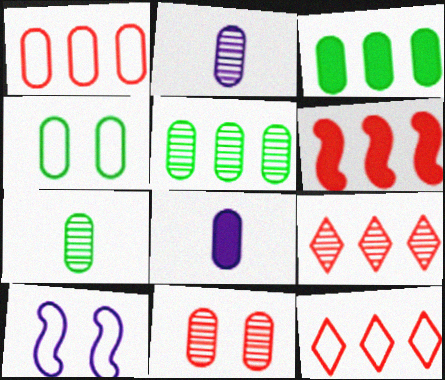[[1, 6, 9], 
[2, 5, 11], 
[3, 4, 7]]